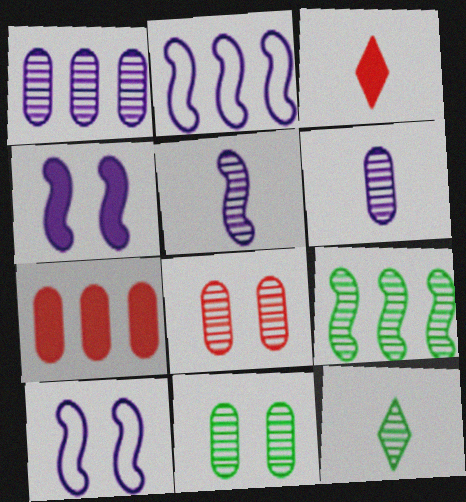[[2, 3, 11], 
[2, 4, 5], 
[7, 10, 12], 
[9, 11, 12]]